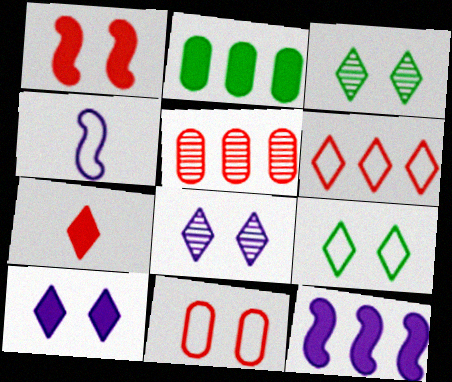[]